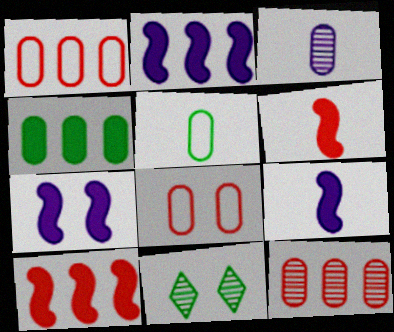[[1, 9, 11], 
[2, 7, 9], 
[3, 4, 8], 
[7, 8, 11]]